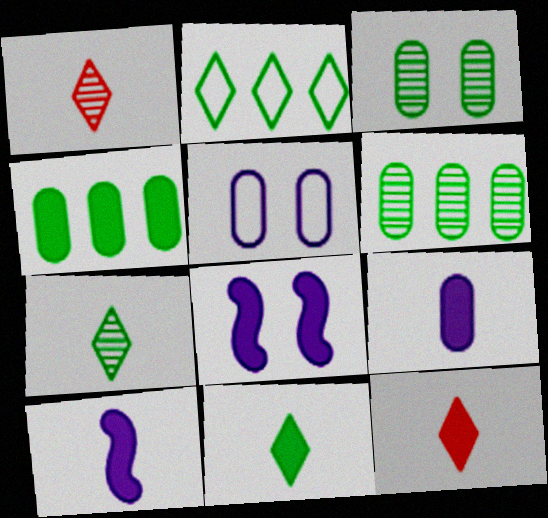[[4, 8, 12]]